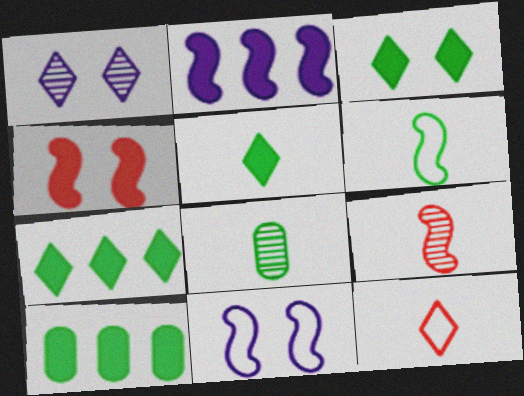[[1, 7, 12], 
[3, 5, 7], 
[5, 6, 8]]